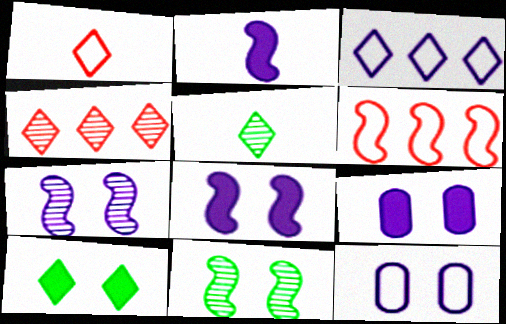[[2, 6, 11], 
[5, 6, 9]]